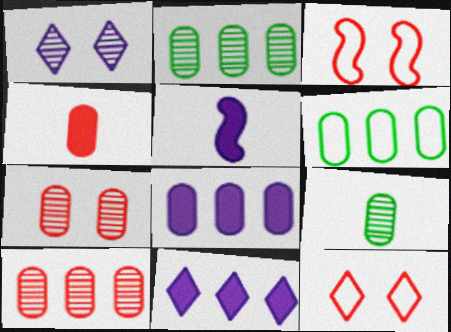[[2, 5, 12], 
[3, 9, 11], 
[6, 8, 10]]